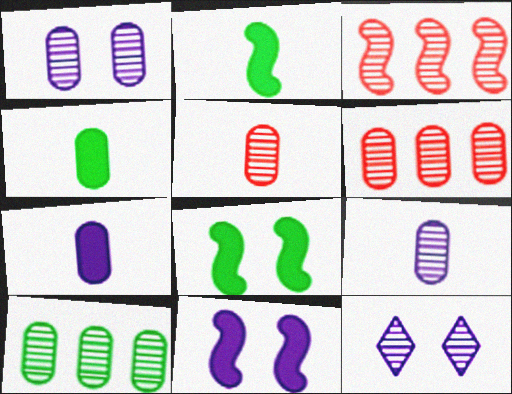[[1, 5, 10]]